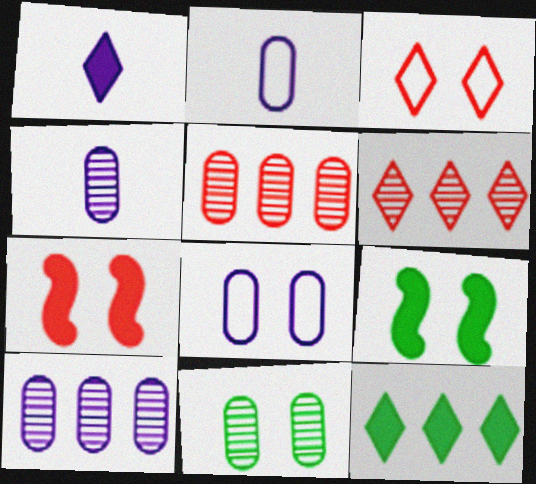[[2, 6, 9], 
[4, 5, 11]]